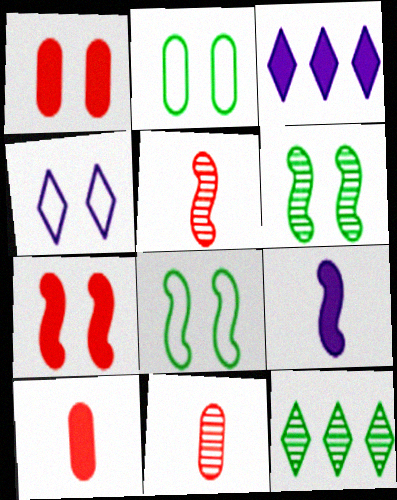[[1, 4, 6], 
[2, 3, 5], 
[3, 8, 11]]